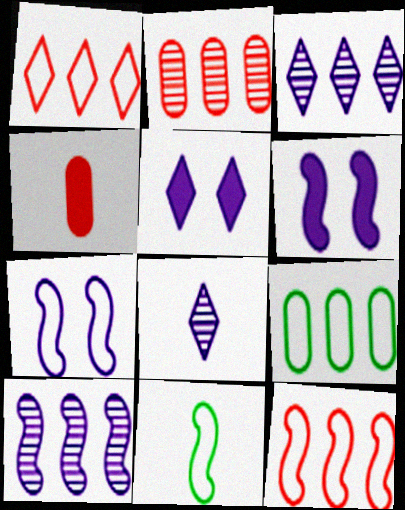[[2, 5, 11], 
[4, 8, 11], 
[7, 11, 12]]